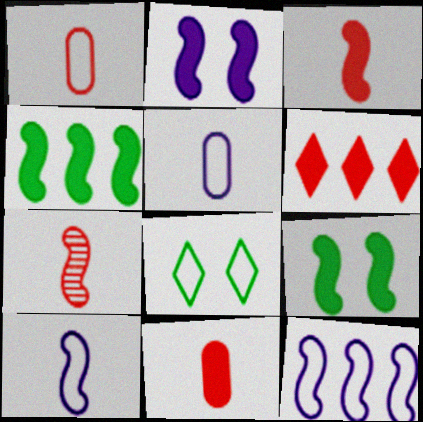[[1, 8, 12], 
[2, 3, 4], 
[7, 9, 12]]